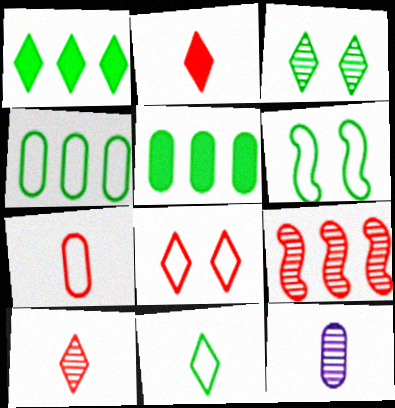[[1, 3, 11], 
[3, 9, 12], 
[4, 6, 11]]